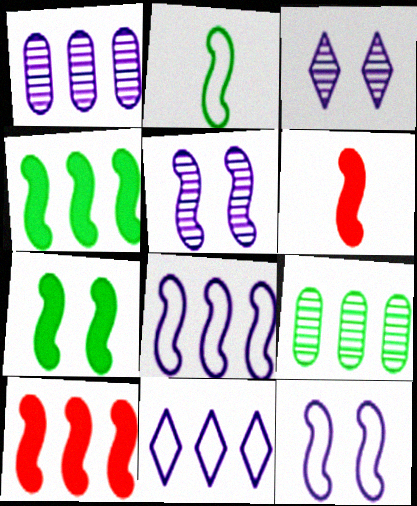[[2, 5, 10], 
[9, 10, 11]]